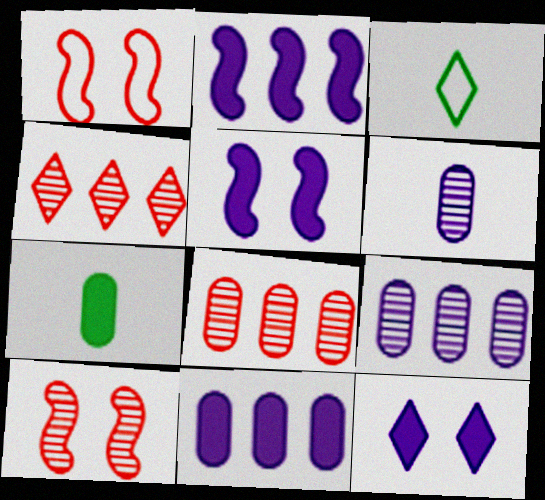[[3, 4, 12], 
[3, 5, 8], 
[3, 10, 11]]